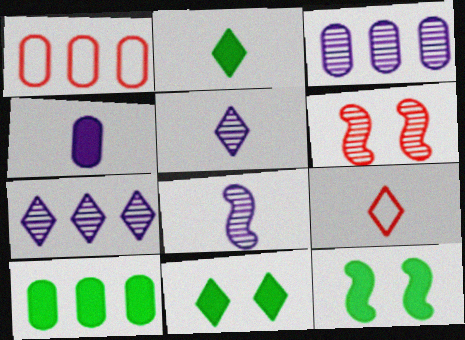[[1, 3, 10], 
[1, 5, 12], 
[1, 8, 11], 
[2, 5, 9], 
[2, 10, 12], 
[3, 9, 12], 
[7, 9, 11]]